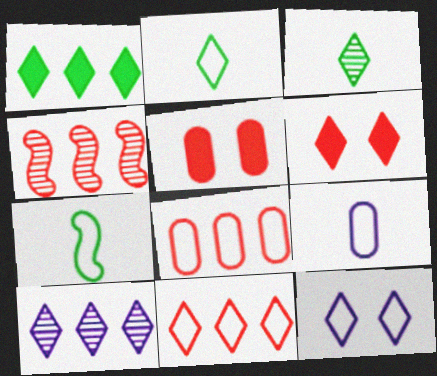[[1, 10, 11], 
[2, 6, 10], 
[2, 11, 12], 
[5, 7, 10], 
[7, 8, 12]]